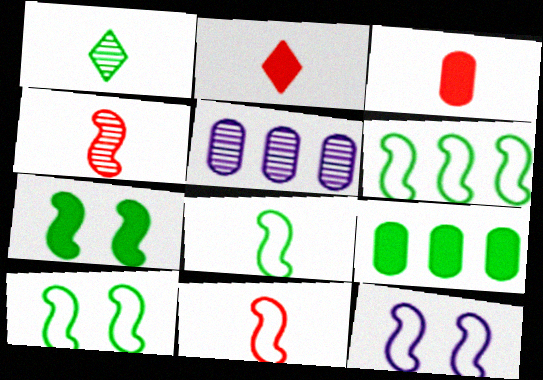[[1, 9, 10], 
[2, 5, 10], 
[6, 8, 10], 
[6, 11, 12]]